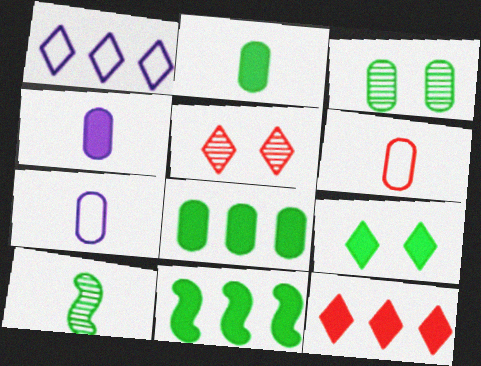[[2, 9, 11], 
[5, 7, 11]]